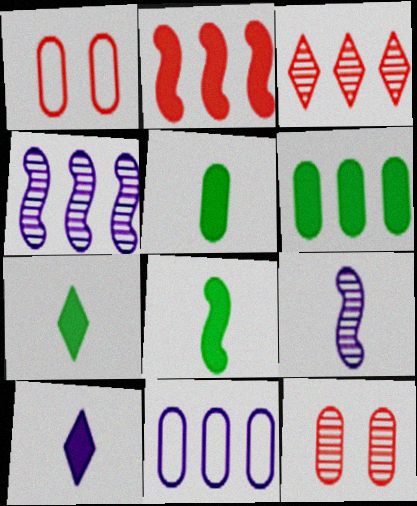[[1, 4, 7], 
[5, 7, 8], 
[5, 11, 12]]